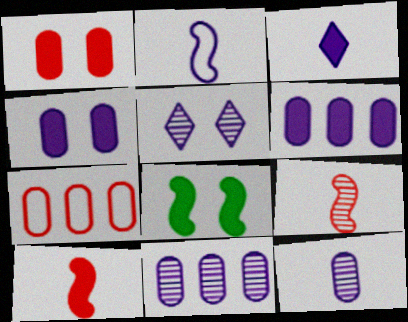[[2, 3, 12], 
[2, 5, 6]]